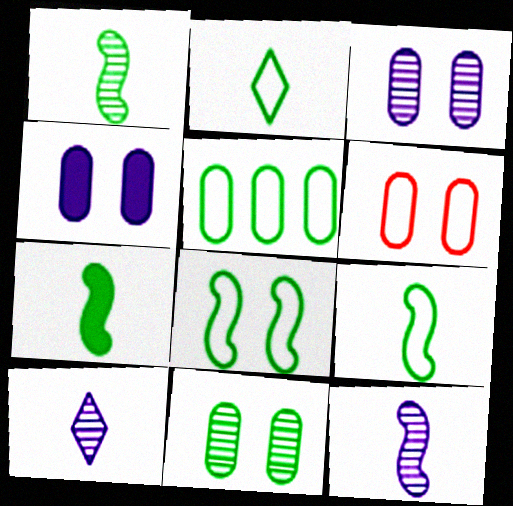[[1, 7, 9], 
[2, 5, 8], 
[4, 6, 11]]